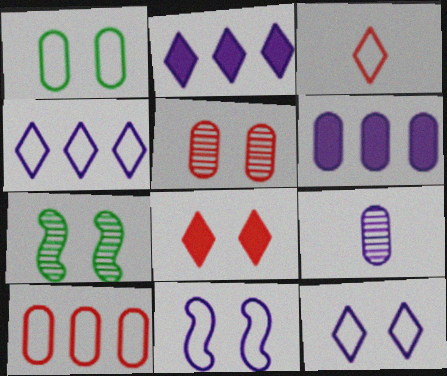[[2, 9, 11], 
[3, 6, 7]]